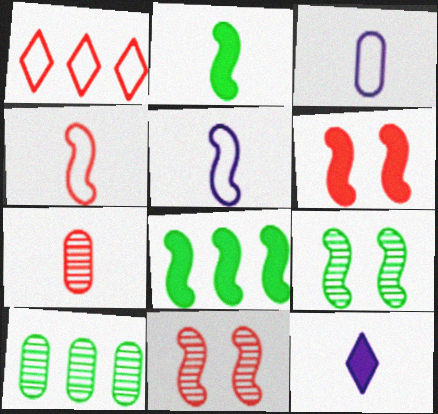[[1, 6, 7], 
[5, 8, 11]]